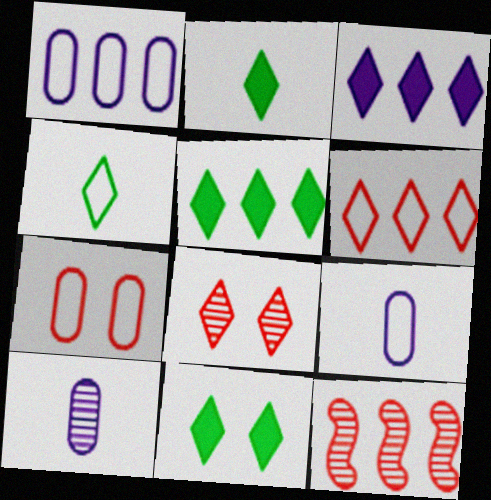[[1, 5, 12], 
[2, 5, 11], 
[3, 4, 8], 
[9, 11, 12]]